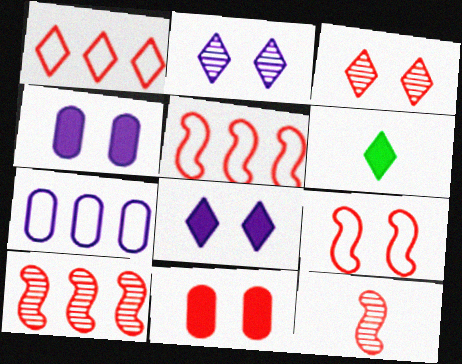[[1, 2, 6], 
[1, 11, 12], 
[3, 9, 11]]